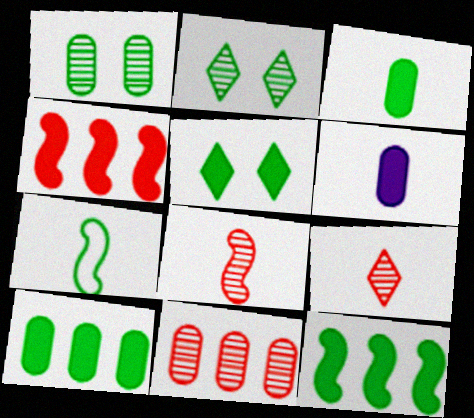[[2, 7, 10], 
[3, 5, 12], 
[4, 5, 6], 
[6, 7, 9]]